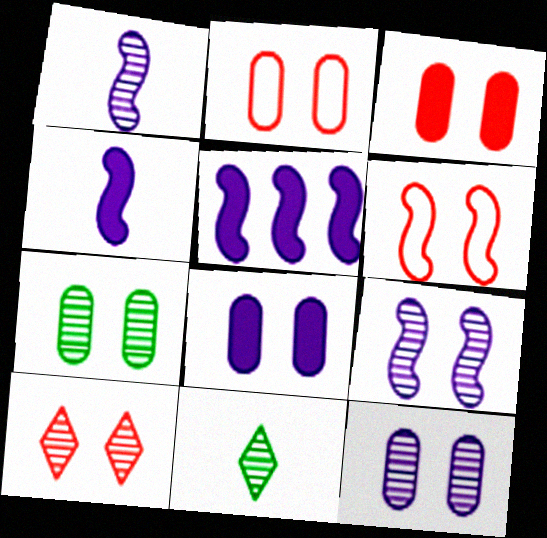[[2, 5, 11], 
[2, 7, 8], 
[3, 6, 10], 
[7, 9, 10]]